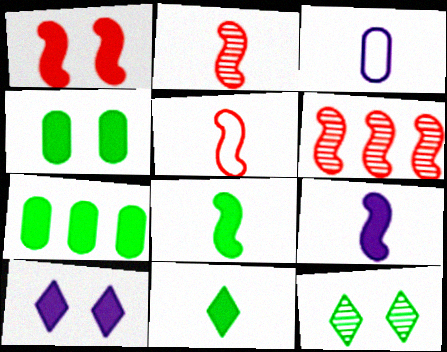[[1, 4, 10], 
[1, 5, 6], 
[2, 3, 11]]